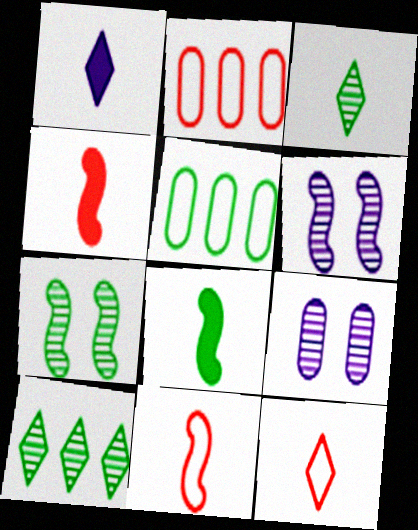[[1, 2, 7], 
[1, 3, 12]]